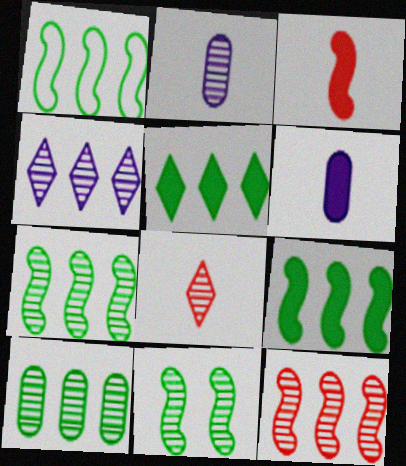[[1, 5, 10], 
[1, 7, 9], 
[4, 10, 12]]